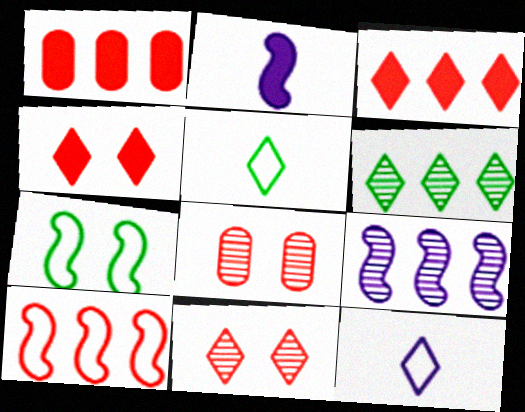[[4, 6, 12]]